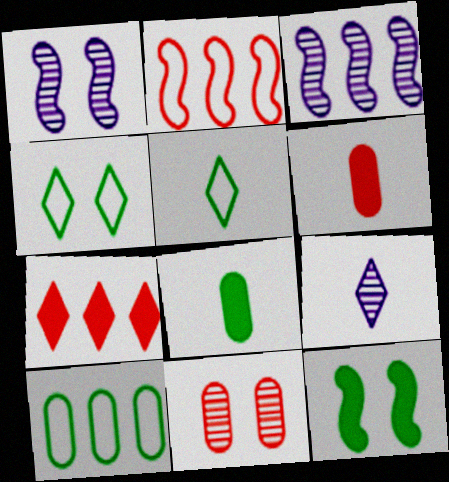[[3, 4, 6], 
[3, 7, 10], 
[4, 7, 9]]